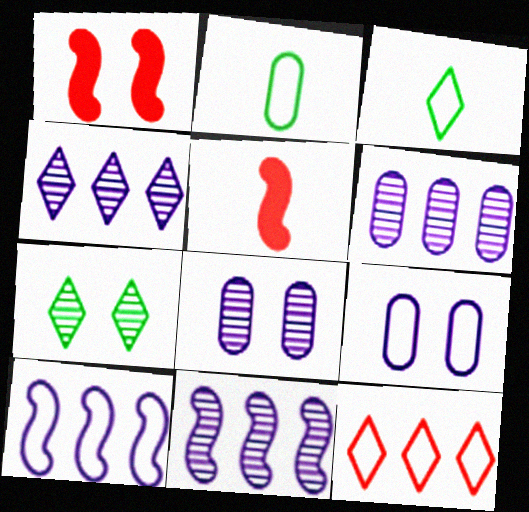[[1, 2, 4], 
[1, 3, 6], 
[1, 7, 9], 
[4, 6, 11]]